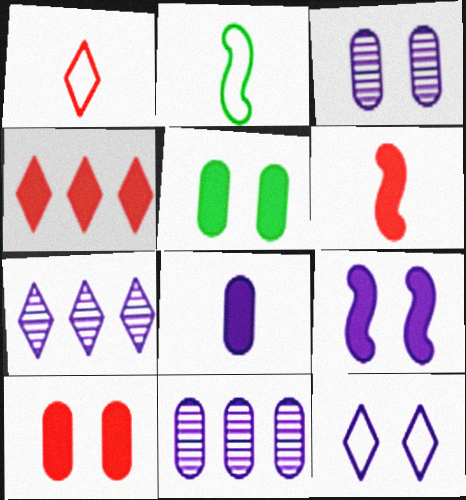[[2, 3, 4], 
[2, 7, 10], 
[3, 9, 12], 
[4, 6, 10]]